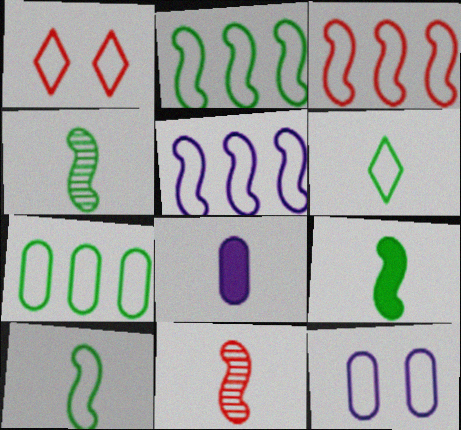[[2, 3, 5], 
[3, 6, 12], 
[4, 9, 10], 
[6, 8, 11]]